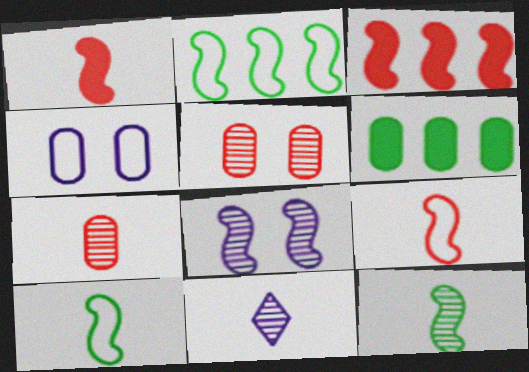[[1, 2, 8], 
[3, 8, 10], 
[4, 6, 7], 
[7, 11, 12]]